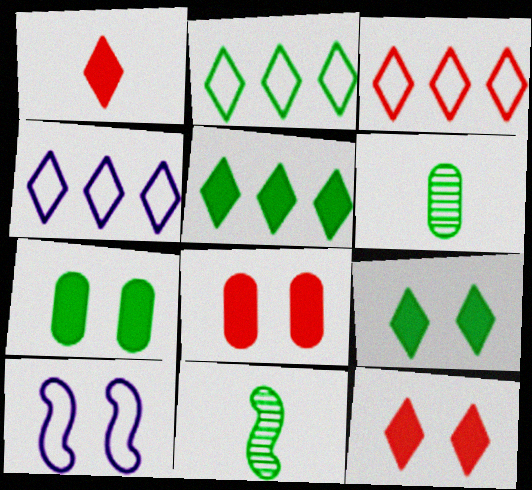[[2, 3, 4], 
[2, 7, 11], 
[4, 8, 11]]